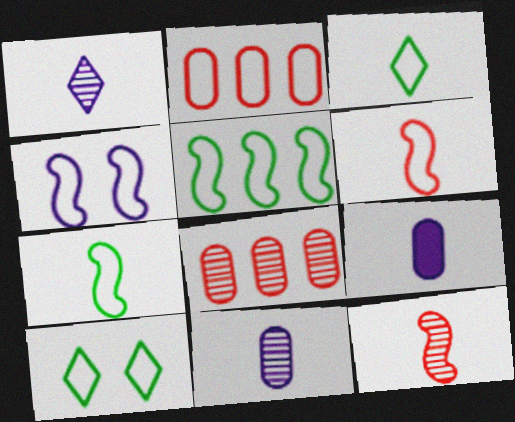[[2, 3, 4], 
[3, 9, 12], 
[4, 5, 6]]